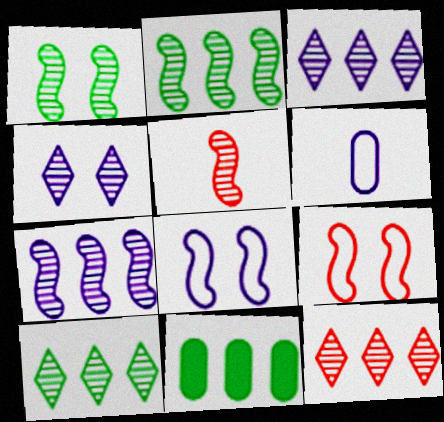[[1, 5, 7], 
[3, 10, 12]]